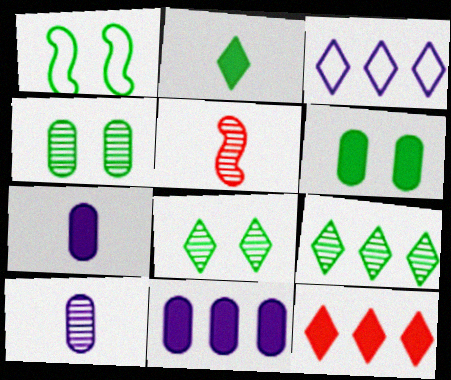[[1, 6, 8], 
[1, 10, 12], 
[3, 5, 6], 
[3, 9, 12]]